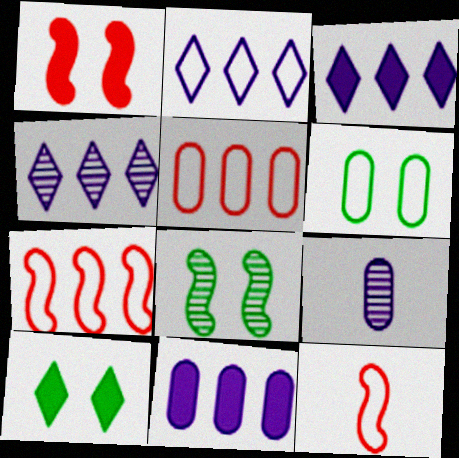[[2, 3, 4], 
[2, 6, 12], 
[6, 8, 10], 
[7, 9, 10]]